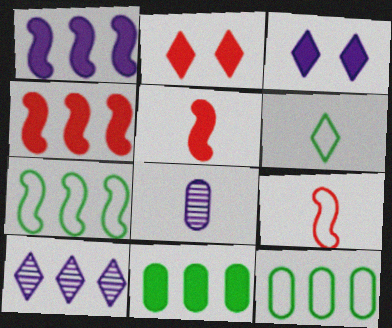[[2, 6, 10], 
[2, 7, 8], 
[3, 5, 11], 
[4, 10, 12], 
[5, 6, 8]]